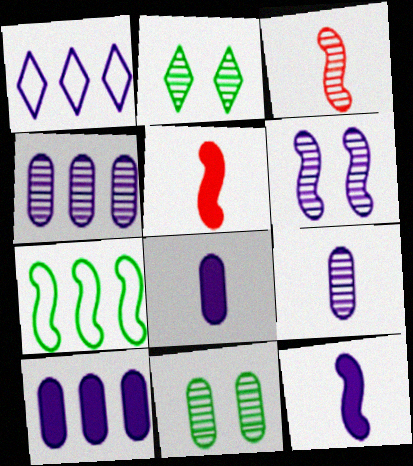[[1, 5, 11], 
[1, 6, 8], 
[2, 3, 4], 
[5, 6, 7]]